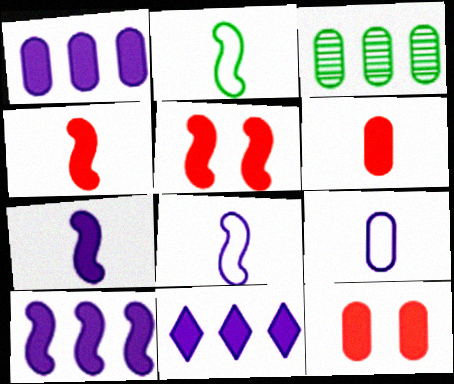[[1, 10, 11], 
[3, 9, 12]]